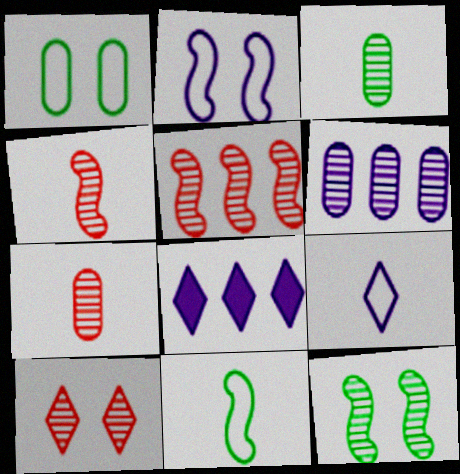[[1, 4, 8], 
[5, 7, 10]]